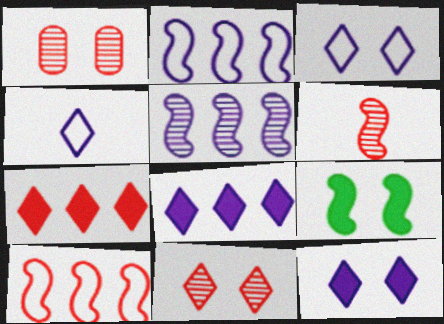[[1, 3, 9], 
[2, 6, 9]]